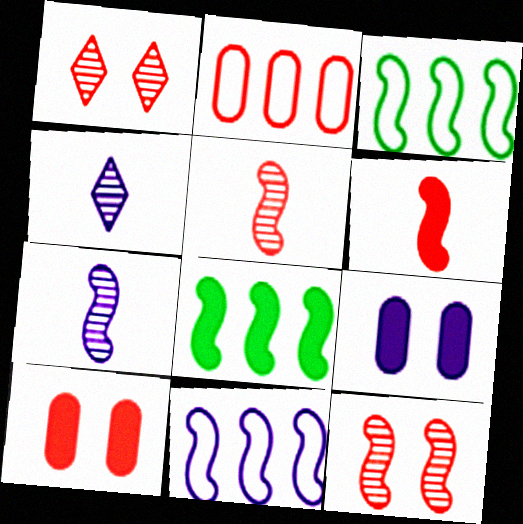[[1, 2, 6], 
[3, 4, 10], 
[4, 9, 11]]